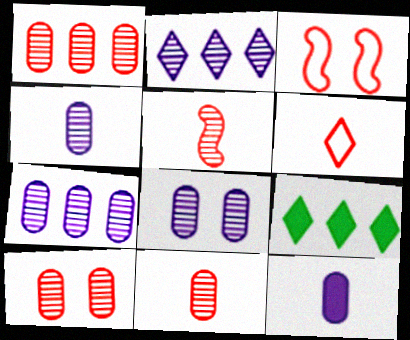[[1, 10, 11], 
[3, 4, 9], 
[4, 7, 8]]